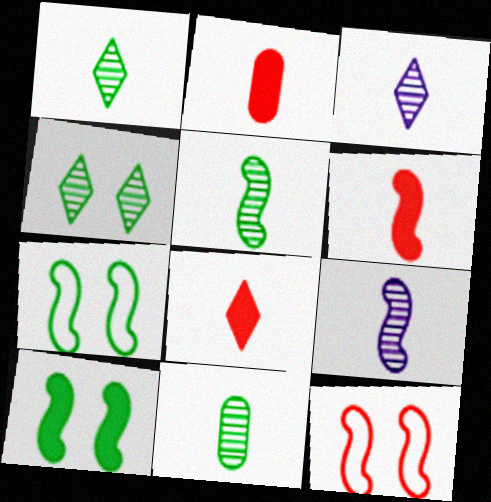[[1, 5, 11], 
[2, 6, 8]]